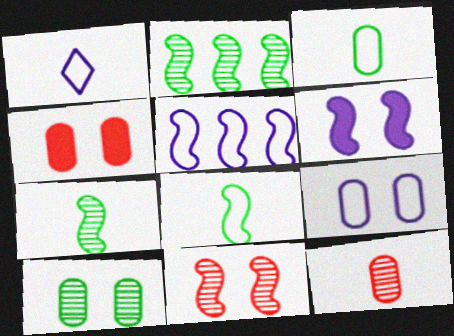[[1, 2, 4], 
[1, 5, 9], 
[4, 9, 10]]